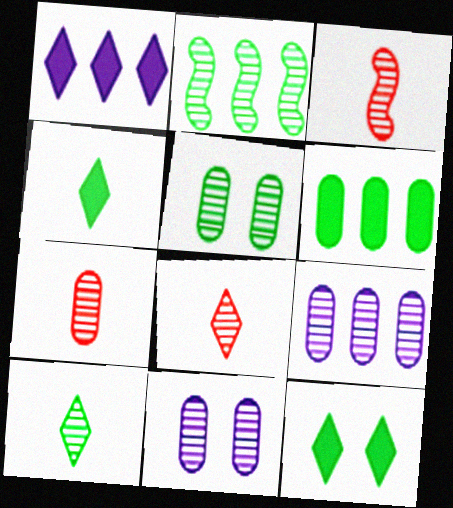[[2, 5, 10], 
[2, 8, 11], 
[3, 7, 8], 
[5, 7, 9]]